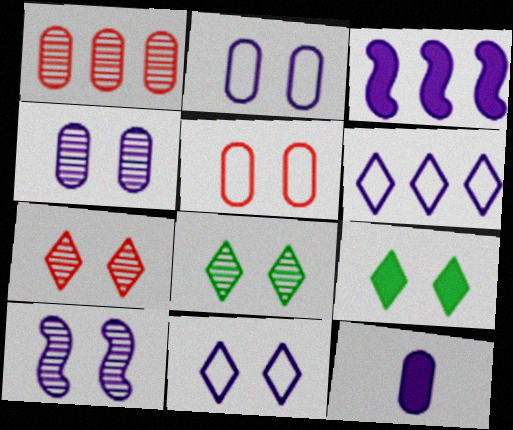[[5, 9, 10], 
[6, 10, 12], 
[7, 9, 11]]